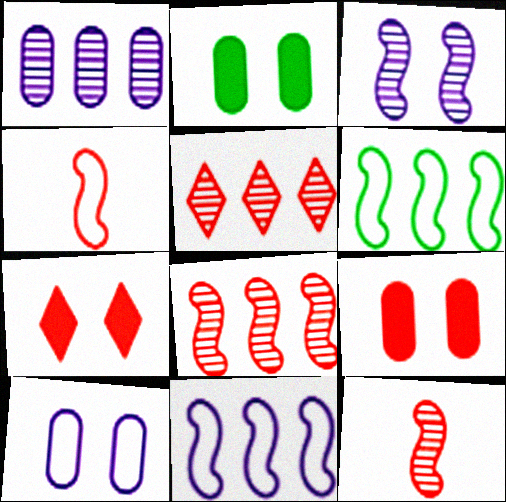[[4, 5, 9]]